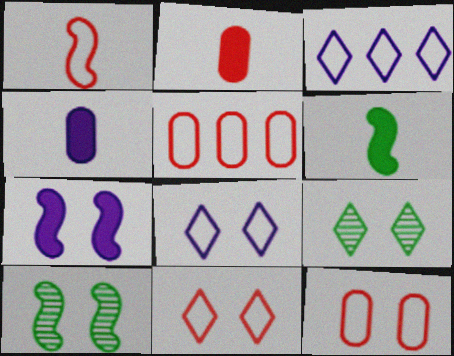[[1, 5, 11], 
[2, 3, 10], 
[7, 9, 12]]